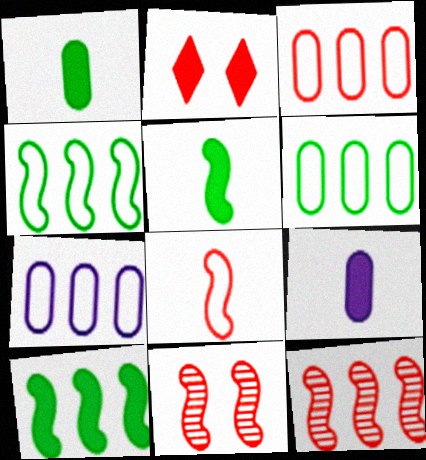[[2, 9, 10], 
[3, 6, 7]]